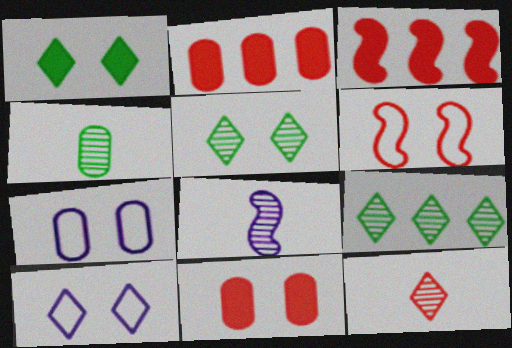[[2, 4, 7], 
[2, 6, 12], 
[3, 4, 10], 
[4, 8, 12]]